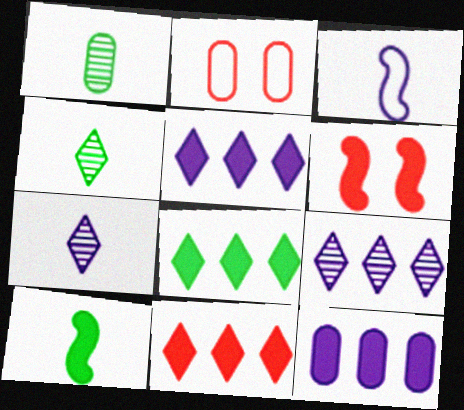[[1, 2, 12], 
[2, 9, 10], 
[5, 8, 11]]